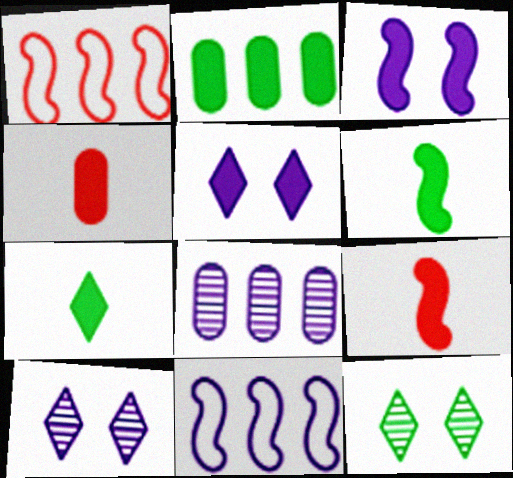[[2, 5, 9], 
[4, 11, 12]]